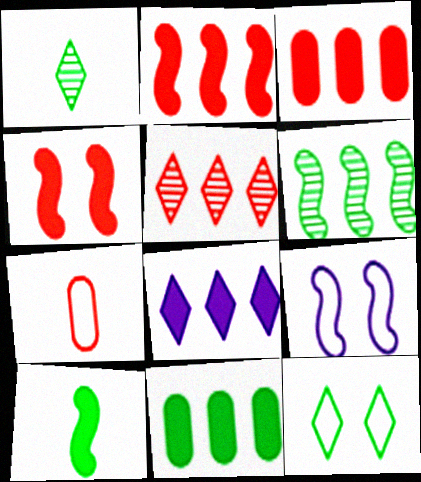[[1, 3, 9], 
[2, 8, 11], 
[4, 5, 7]]